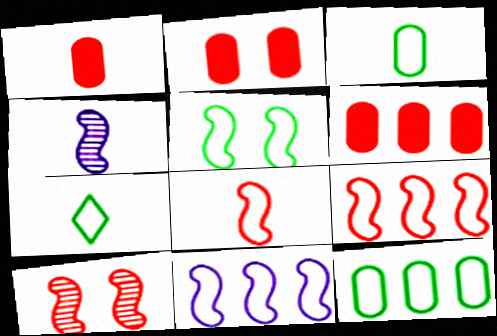[[1, 2, 6], 
[1, 4, 7], 
[5, 7, 12], 
[5, 8, 11]]